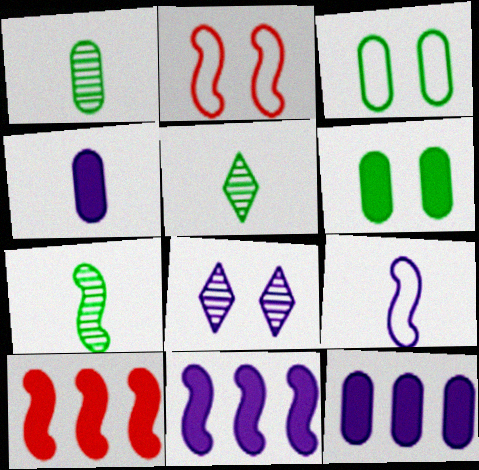[[1, 5, 7], 
[2, 5, 12], 
[2, 6, 8], 
[2, 7, 11], 
[8, 9, 12]]